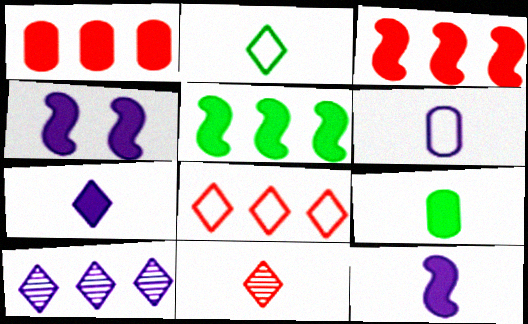[[2, 7, 11], 
[4, 6, 10]]